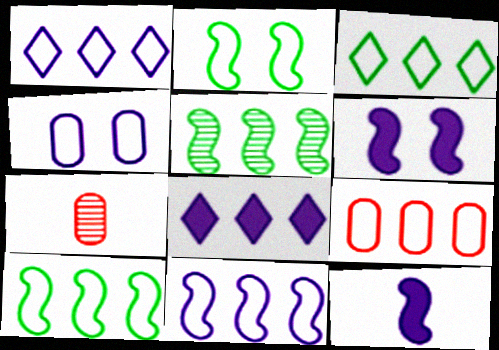[[1, 9, 10], 
[2, 7, 8], 
[3, 6, 7], 
[3, 9, 11], 
[5, 8, 9]]